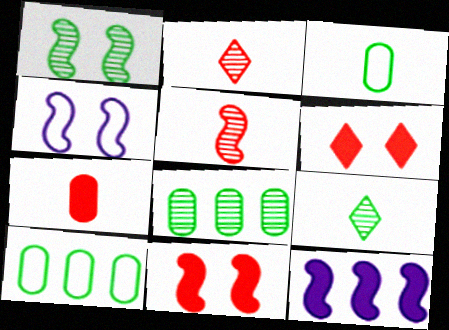[[1, 4, 11], 
[1, 8, 9]]